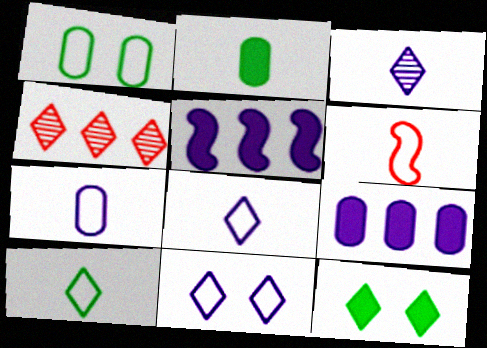[[2, 3, 6], 
[4, 8, 12], 
[6, 7, 10]]